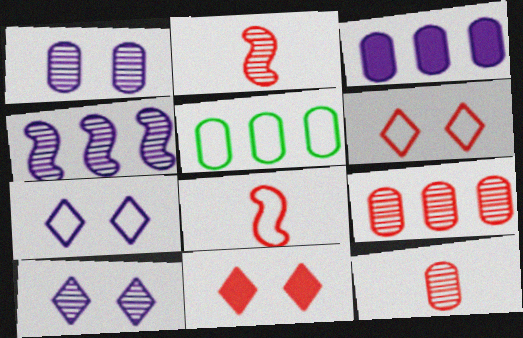[[3, 5, 9], 
[5, 7, 8], 
[8, 9, 11]]